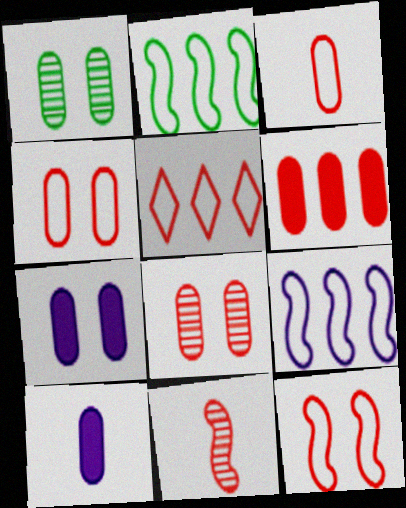[[1, 4, 7], 
[3, 5, 12], 
[3, 6, 8]]